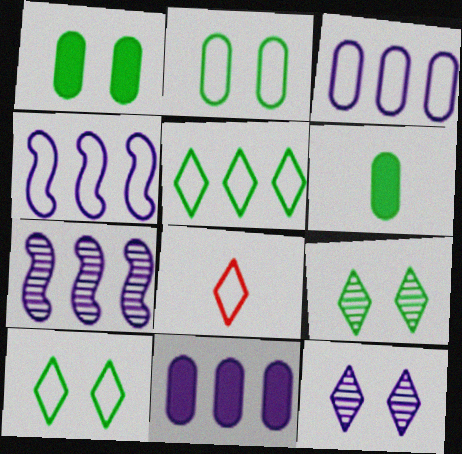[[1, 7, 8], 
[2, 4, 8]]